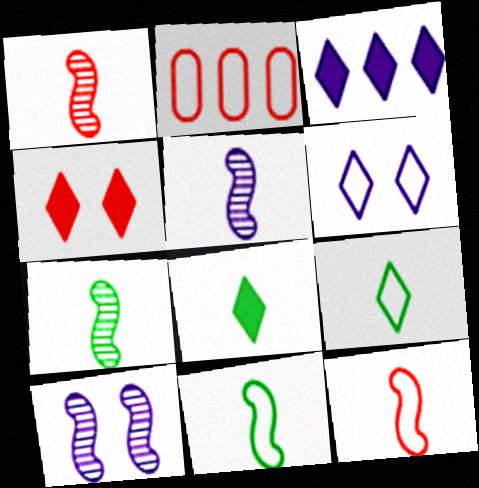[[1, 2, 4], 
[1, 5, 7], 
[2, 6, 11], 
[2, 8, 10], 
[3, 4, 8]]